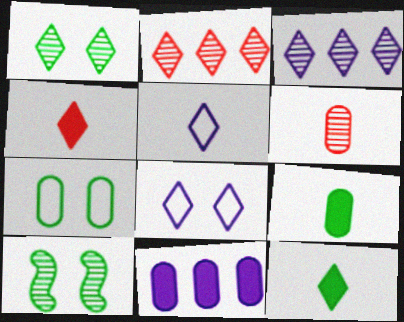[[2, 8, 12], 
[3, 6, 10], 
[6, 7, 11]]